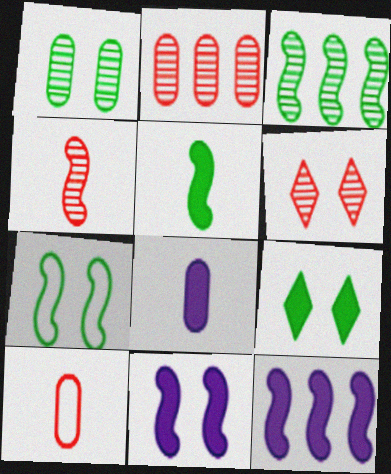[[1, 7, 9], 
[2, 4, 6], 
[3, 5, 7], 
[4, 7, 12]]